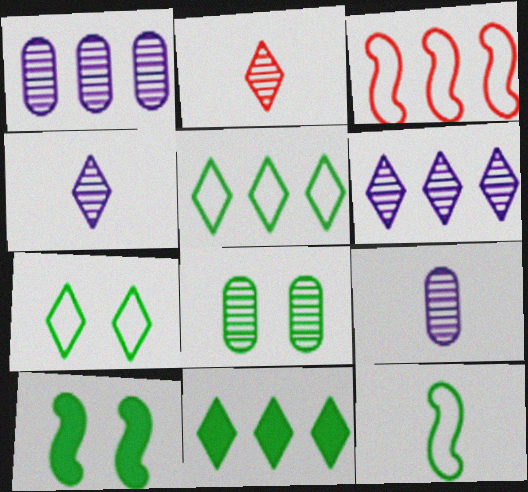[[1, 3, 11], 
[7, 8, 10], 
[8, 11, 12]]